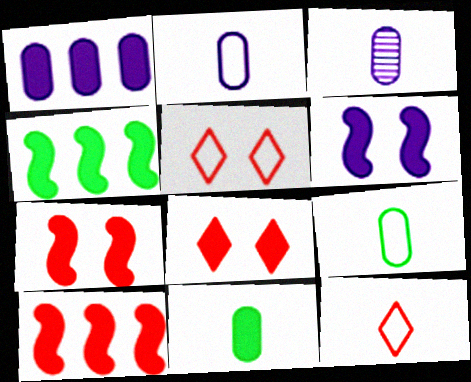[[3, 4, 5]]